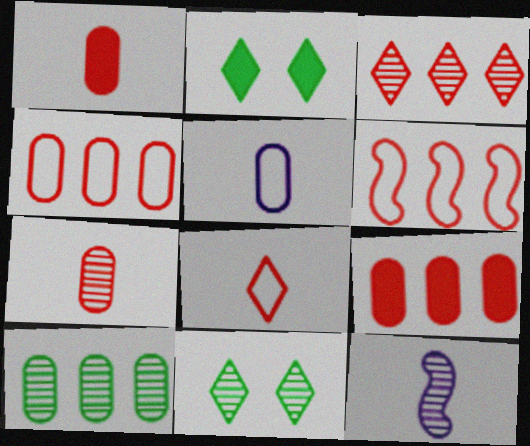[[2, 4, 12], 
[3, 6, 9]]